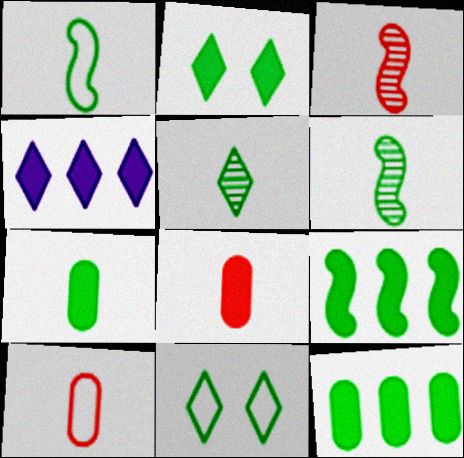[[1, 5, 7], 
[2, 7, 9], 
[6, 11, 12]]